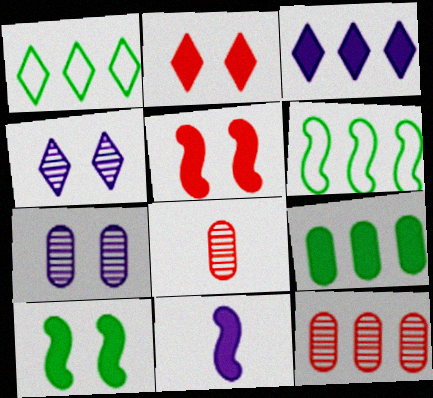[[2, 9, 11], 
[3, 6, 12]]